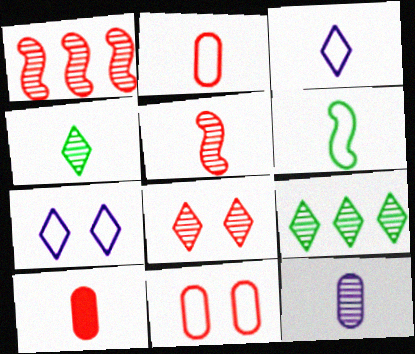[[2, 3, 6], 
[4, 5, 12]]